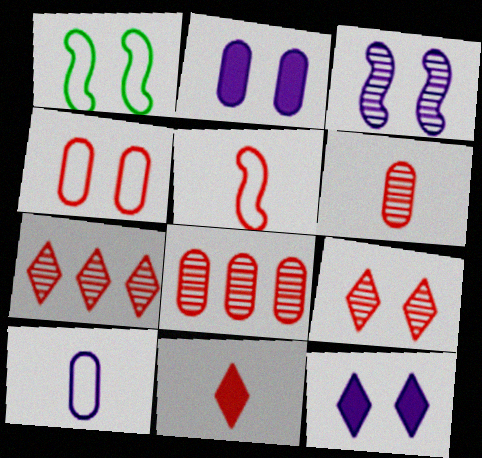[[1, 2, 9], 
[5, 6, 11]]